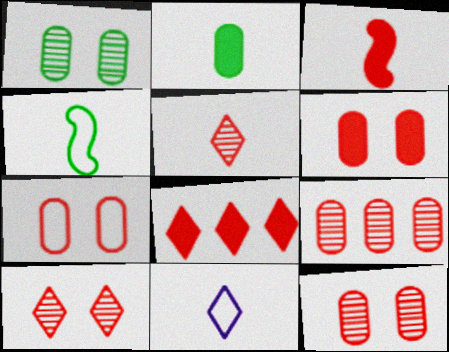[[3, 6, 8], 
[6, 7, 12]]